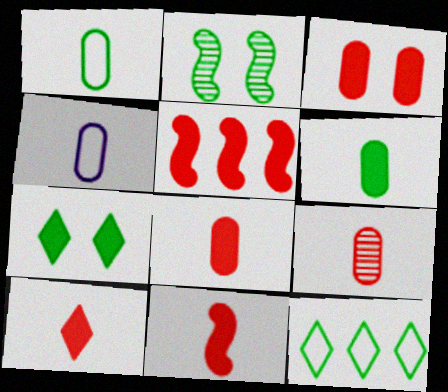[[2, 6, 12], 
[3, 5, 10], 
[4, 6, 9], 
[8, 10, 11]]